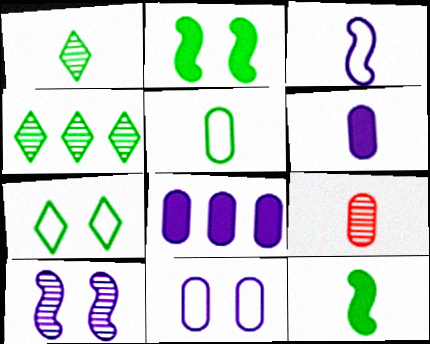[[1, 5, 12], 
[2, 4, 5], 
[4, 9, 10], 
[5, 6, 9]]